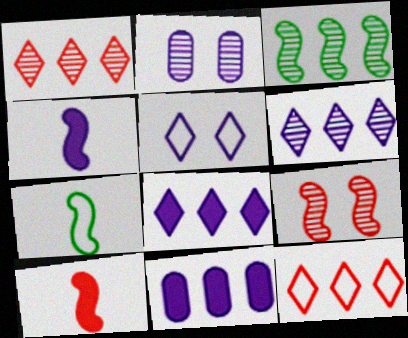[[3, 11, 12]]